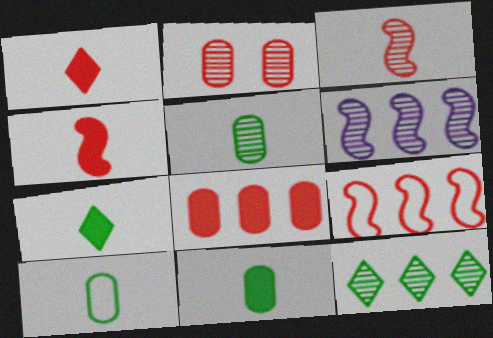[[1, 2, 9], 
[5, 10, 11]]